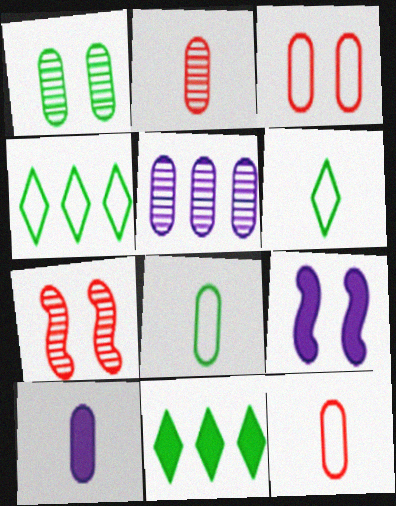[[1, 2, 5], 
[2, 4, 9], 
[2, 8, 10], 
[4, 7, 10]]